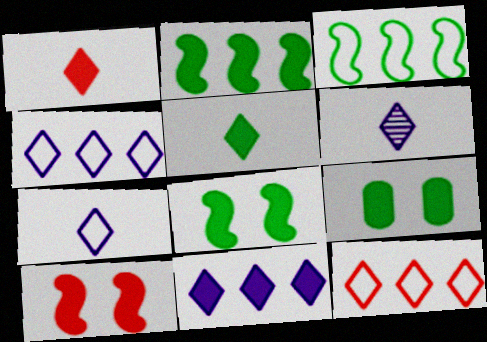[[2, 5, 9]]